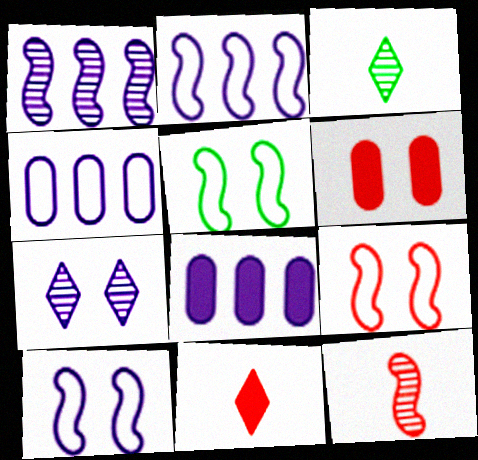[[2, 3, 6], 
[3, 8, 9], 
[5, 6, 7], 
[5, 9, 10]]